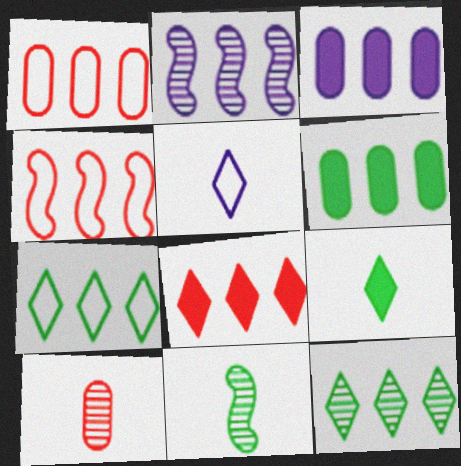[[3, 4, 12]]